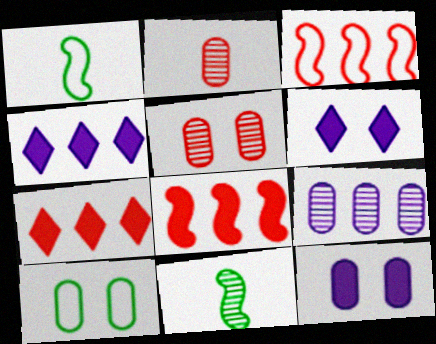[[1, 4, 5], 
[5, 10, 12]]